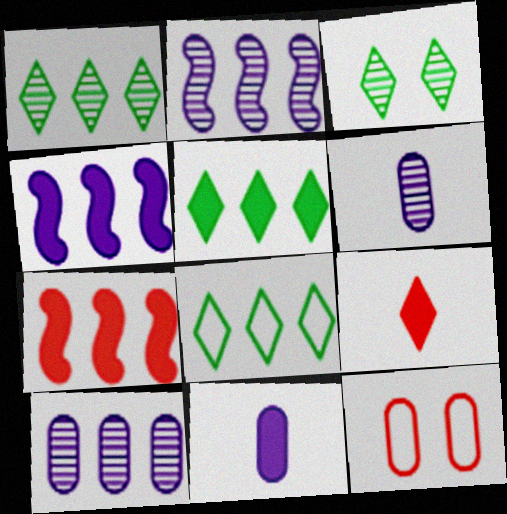[[1, 5, 8], 
[7, 8, 10]]